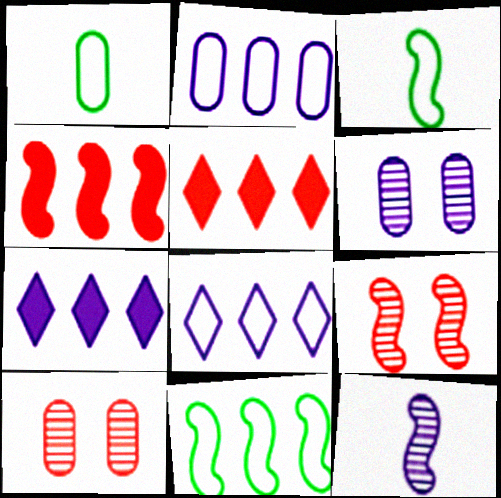[[1, 7, 9], 
[3, 5, 6], 
[3, 7, 10]]